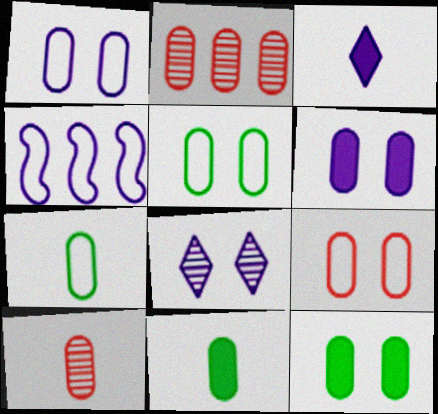[[1, 2, 11], 
[1, 5, 9], 
[2, 6, 7]]